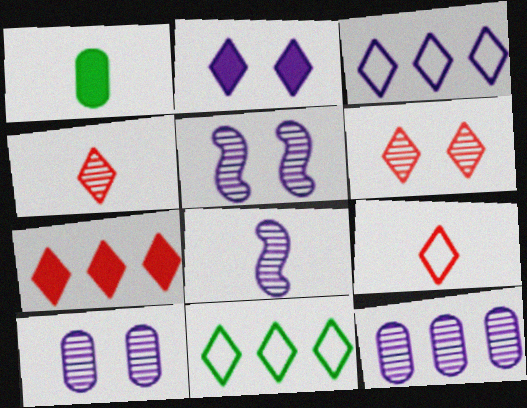[[1, 8, 9], 
[2, 4, 11], 
[6, 7, 9]]